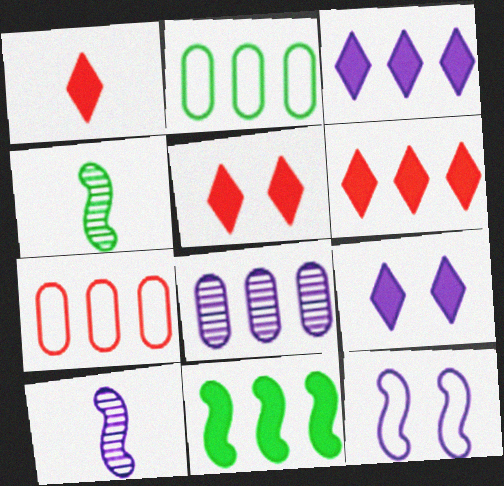[[1, 5, 6], 
[2, 5, 10], 
[4, 7, 9]]